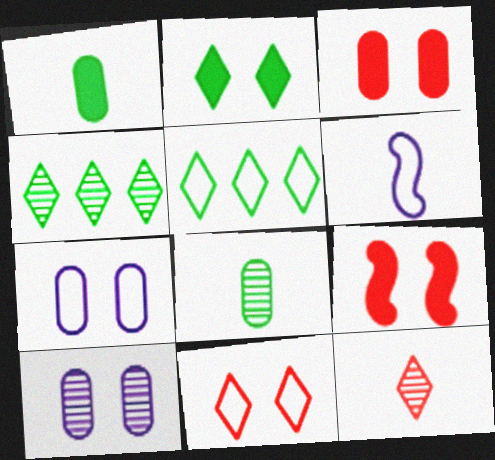[[1, 6, 12], 
[3, 4, 6]]